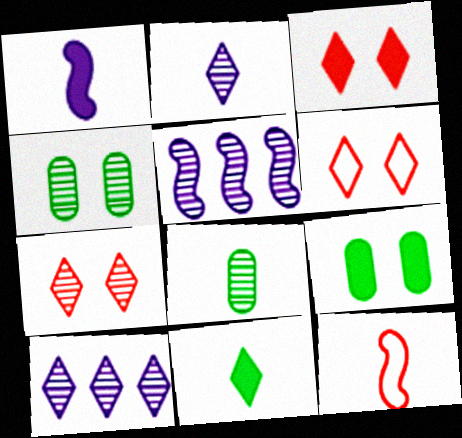[[3, 6, 7], 
[5, 7, 8], 
[6, 10, 11], 
[9, 10, 12]]